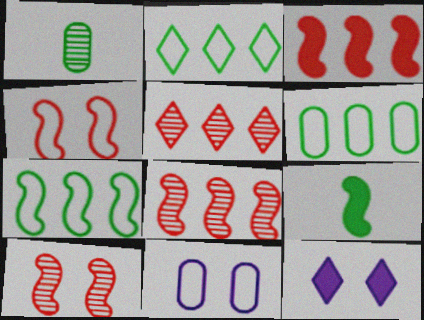[[2, 6, 7], 
[5, 9, 11]]